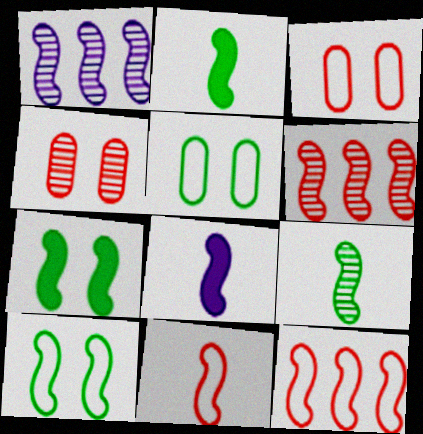[[1, 7, 11], 
[6, 8, 10], 
[8, 9, 11]]